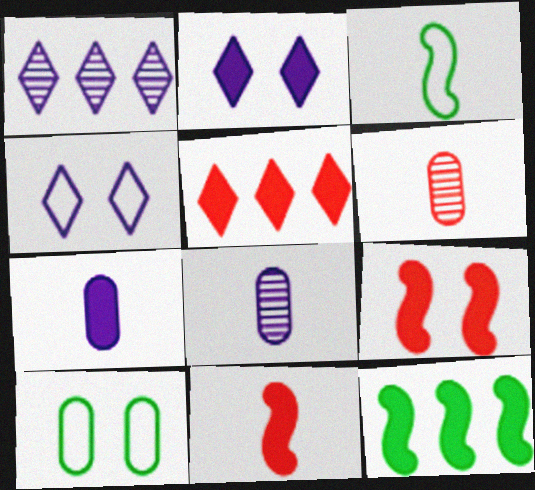[[1, 10, 11], 
[4, 6, 12]]